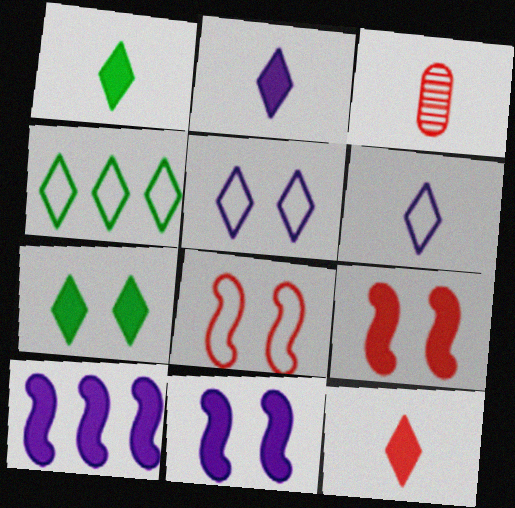[[1, 2, 12], 
[3, 4, 11]]